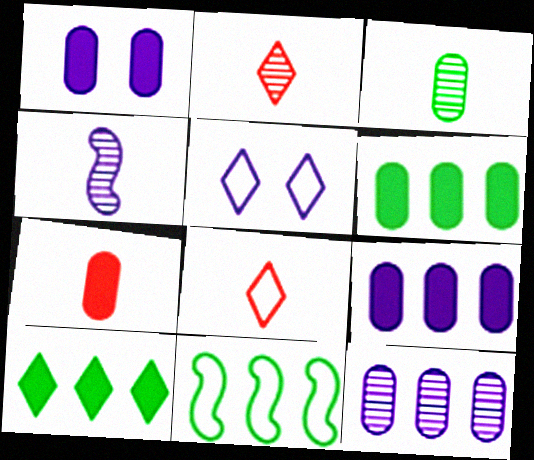[[1, 2, 11], 
[1, 6, 7], 
[2, 3, 4], 
[2, 5, 10], 
[4, 5, 9]]